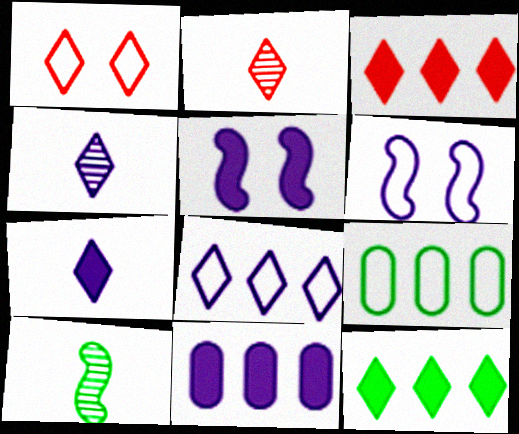[[1, 2, 3], 
[1, 4, 12], 
[1, 10, 11], 
[2, 5, 9], 
[4, 6, 11], 
[5, 7, 11]]